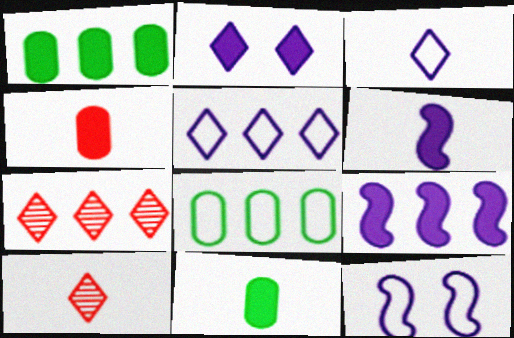[[1, 10, 12], 
[7, 8, 9], 
[7, 11, 12]]